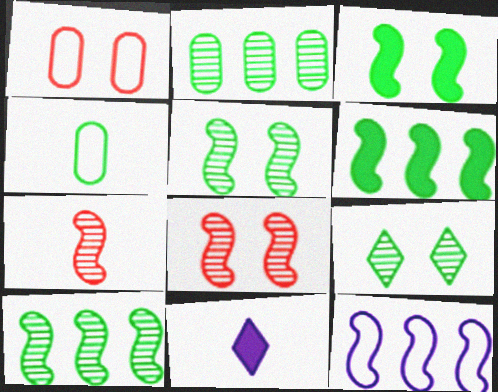[[1, 10, 11], 
[3, 7, 12], 
[4, 6, 9], 
[4, 7, 11]]